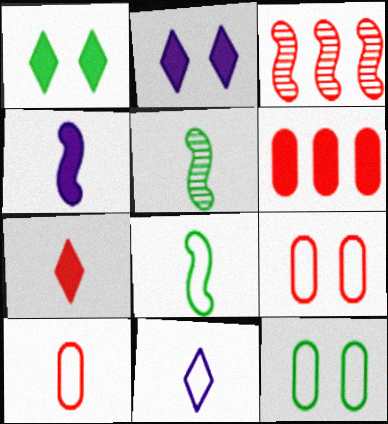[[1, 4, 6], 
[3, 7, 9], 
[8, 10, 11]]